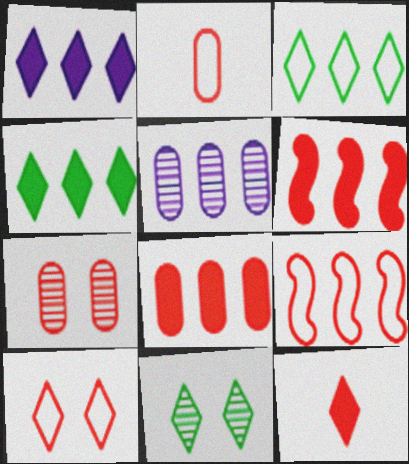[[2, 7, 8], 
[2, 9, 10], 
[3, 5, 6], 
[4, 5, 9], 
[7, 9, 12]]